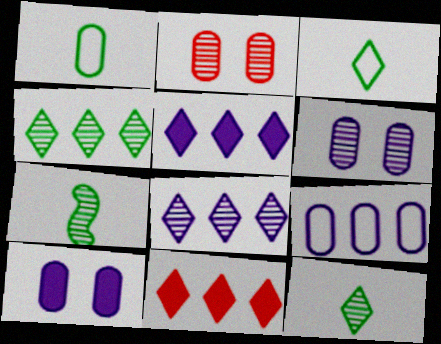[[2, 7, 8]]